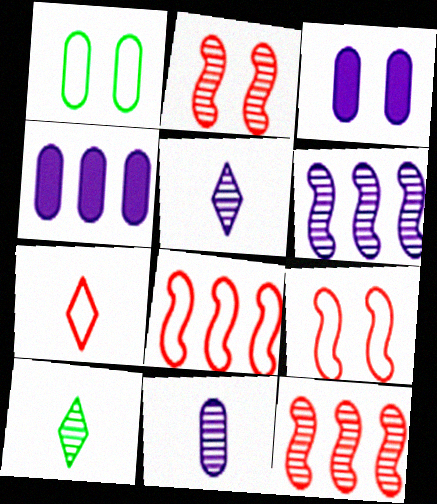[[3, 8, 10], 
[4, 9, 10]]